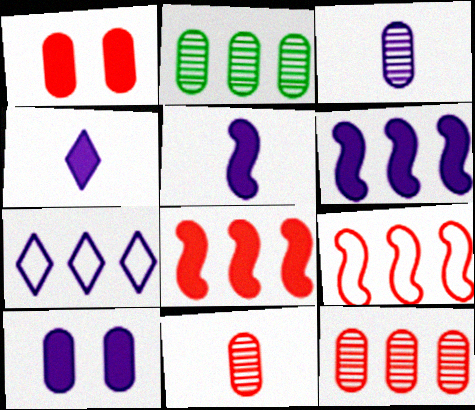[[2, 7, 8], 
[4, 6, 10]]